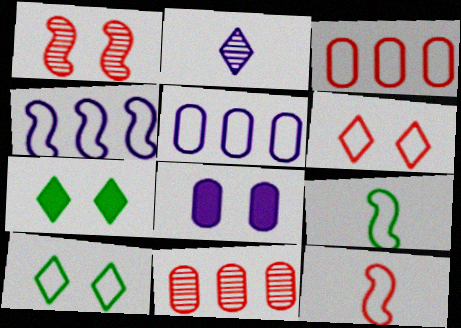[[1, 8, 10], 
[2, 4, 8], 
[3, 6, 12], 
[5, 6, 9], 
[5, 10, 12]]